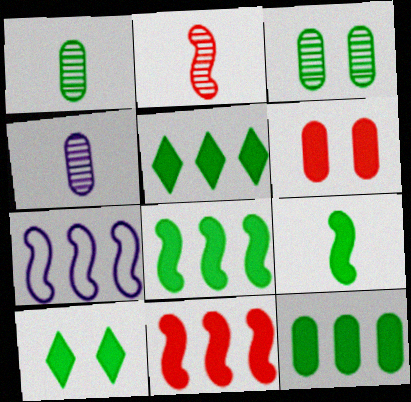[[5, 8, 12], 
[9, 10, 12]]